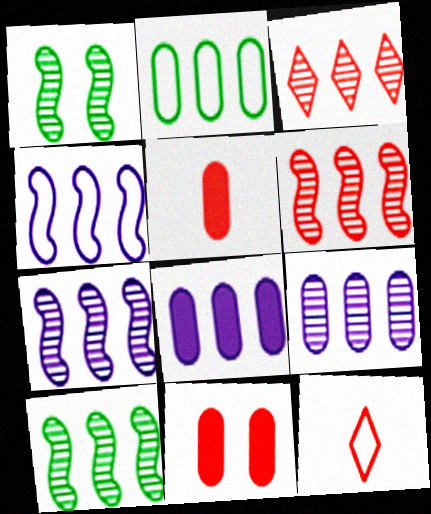[[1, 8, 12], 
[3, 9, 10], 
[6, 7, 10], 
[6, 11, 12]]